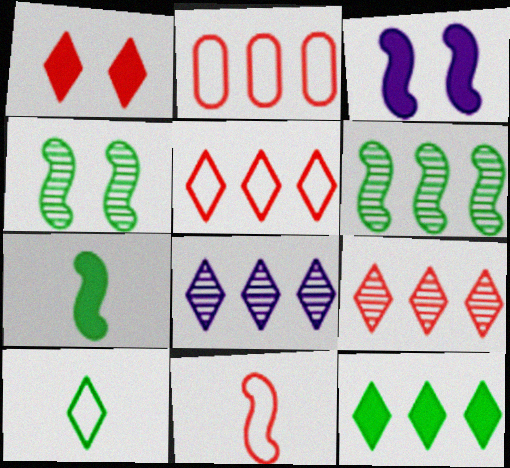[[1, 8, 10], 
[3, 6, 11], 
[5, 8, 12]]